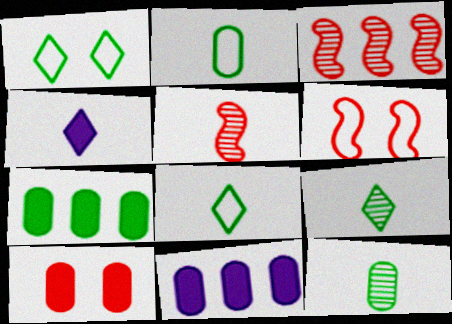[[1, 5, 11], 
[2, 4, 5], 
[6, 9, 11]]